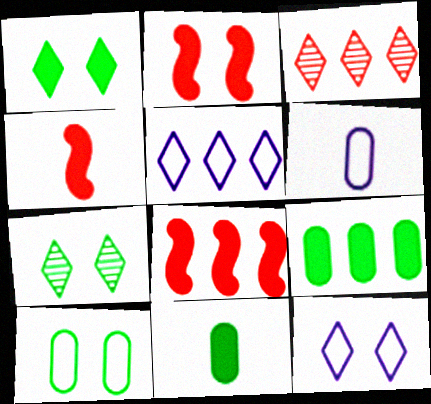[[2, 4, 8], 
[6, 7, 8]]